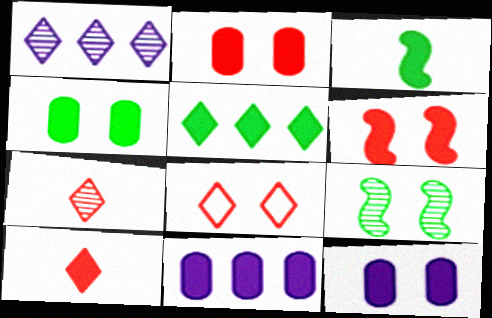[[2, 4, 12], 
[3, 4, 5], 
[8, 9, 12]]